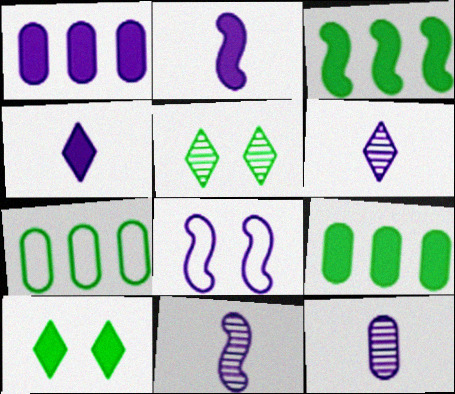[[1, 6, 8], 
[6, 11, 12]]